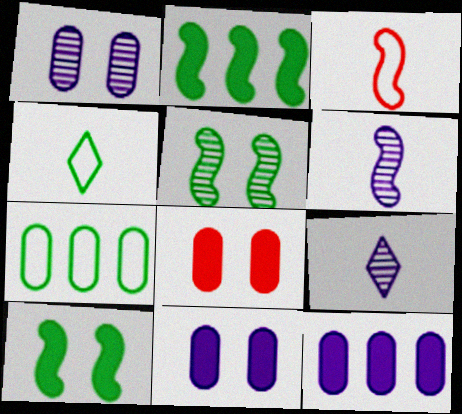[]